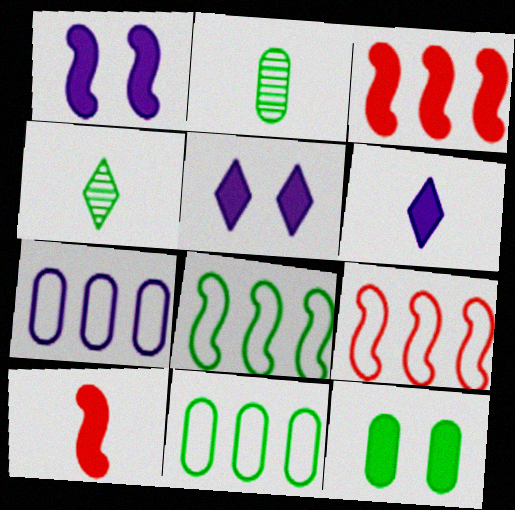[[2, 5, 9], 
[2, 11, 12], 
[3, 6, 12], 
[4, 8, 12]]